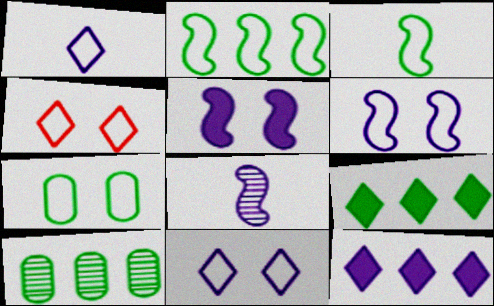[[2, 9, 10], 
[4, 6, 7]]